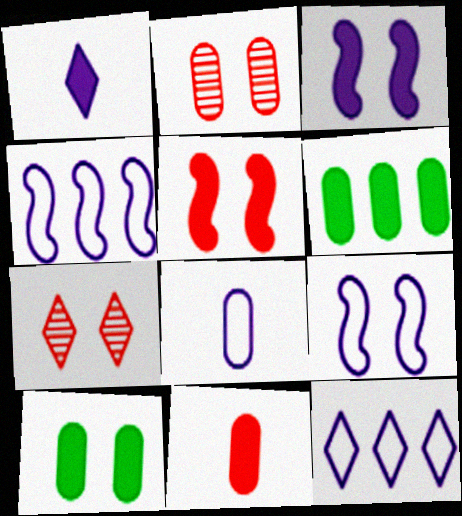[[1, 5, 6], 
[2, 6, 8], 
[7, 9, 10], 
[8, 9, 12]]